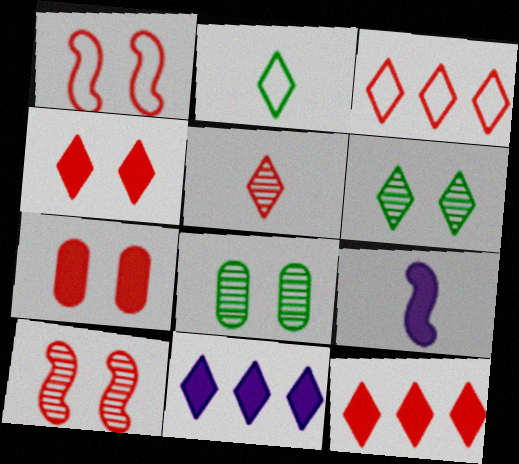[[3, 4, 5], 
[3, 8, 9]]